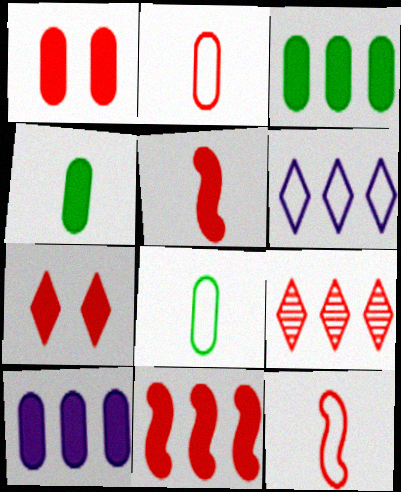[[1, 4, 10], 
[1, 9, 12]]